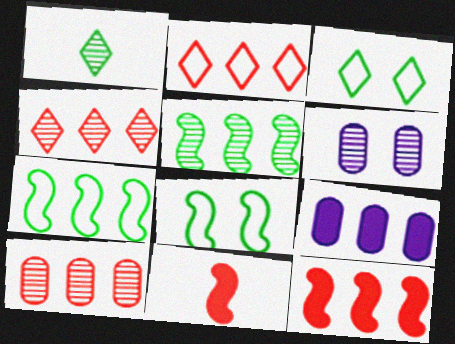[[2, 5, 9], 
[2, 10, 12], 
[4, 7, 9]]